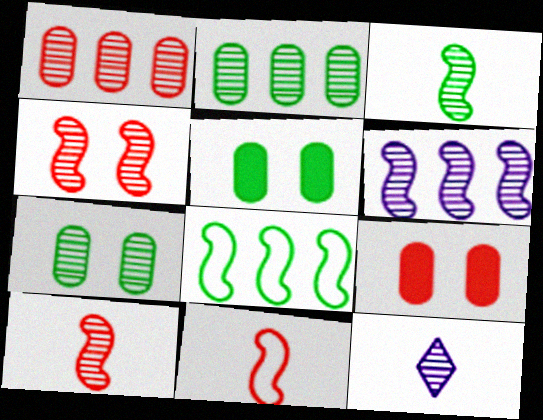[[2, 4, 12], 
[3, 4, 6], 
[8, 9, 12]]